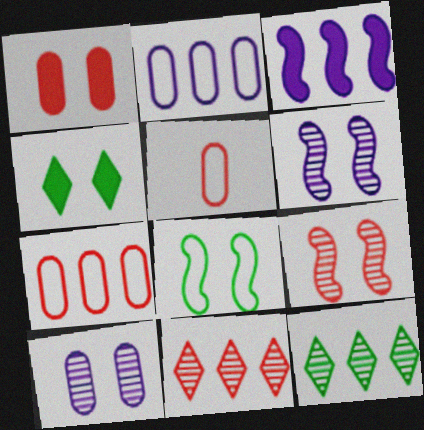[[3, 7, 12]]